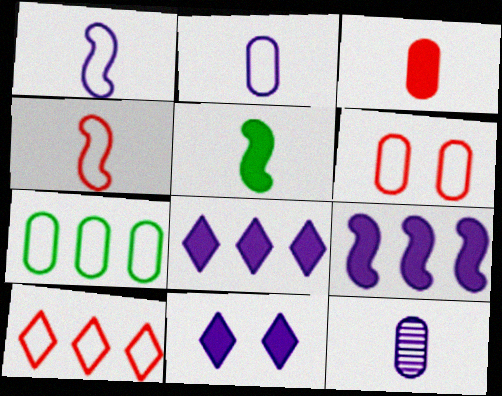[[2, 6, 7], 
[4, 6, 10]]